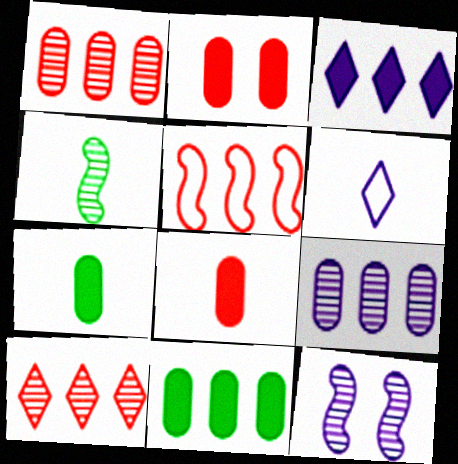[[4, 6, 8]]